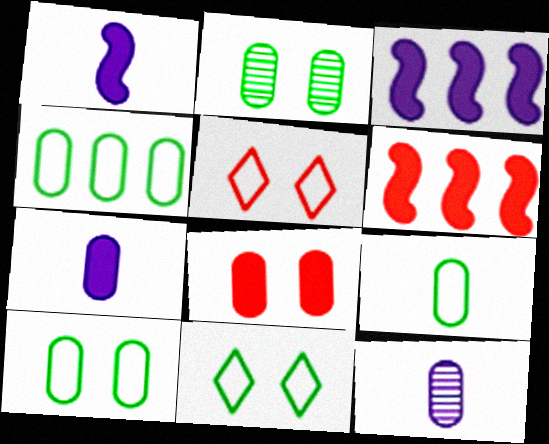[[4, 8, 12], 
[4, 9, 10], 
[6, 11, 12]]